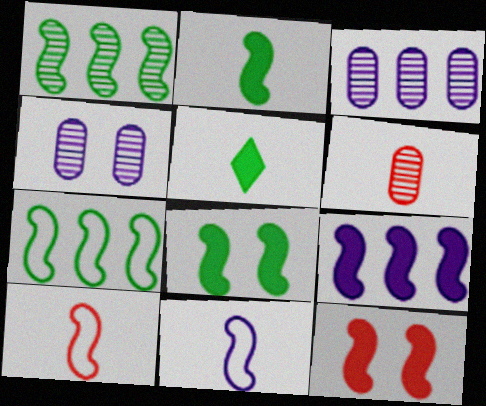[[1, 11, 12], 
[2, 9, 12], 
[5, 6, 11]]